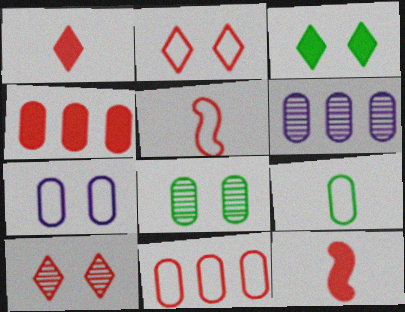[[2, 5, 11], 
[3, 5, 6], 
[4, 5, 10], 
[7, 9, 11], 
[10, 11, 12]]